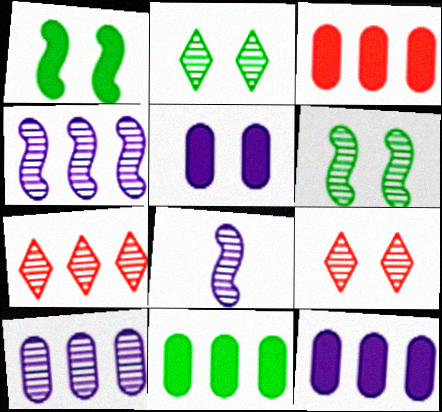[[3, 11, 12]]